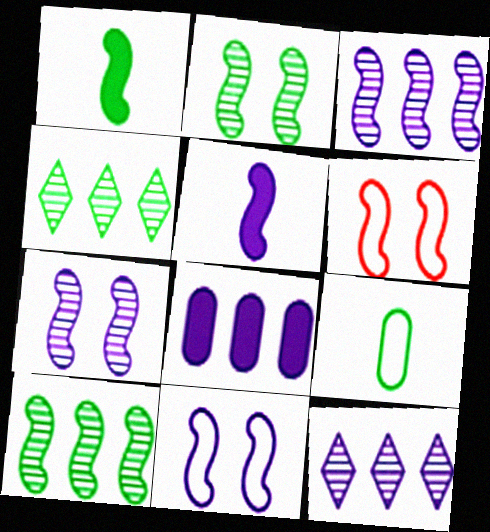[[1, 3, 6], 
[3, 5, 11], 
[5, 6, 10]]